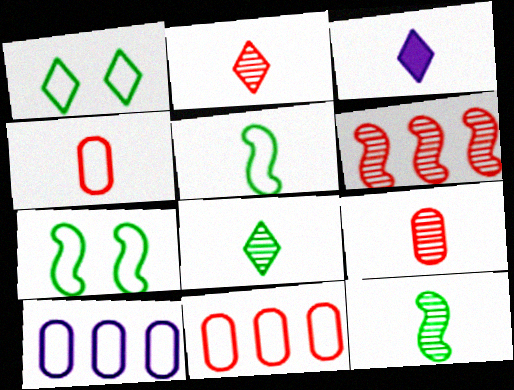[[3, 4, 12], 
[3, 5, 9]]